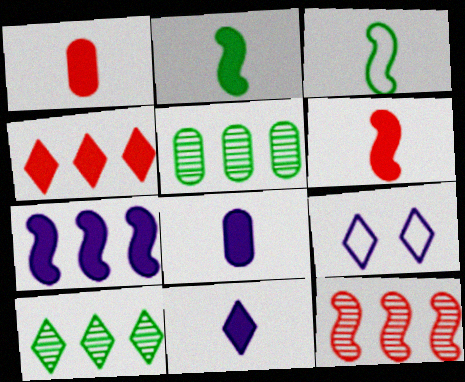[[1, 2, 11], 
[5, 6, 9]]